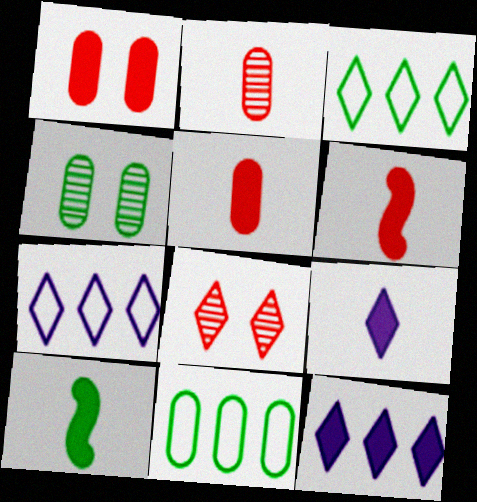[[1, 10, 12], 
[3, 4, 10], 
[3, 8, 9], 
[4, 6, 7], 
[5, 9, 10]]